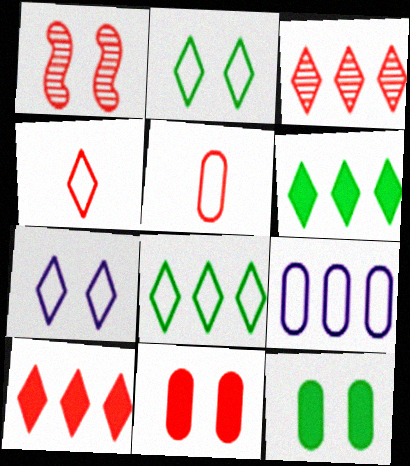[[1, 5, 10], 
[1, 7, 12], 
[4, 7, 8]]